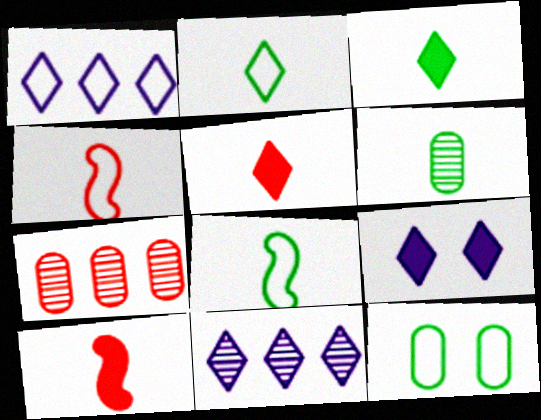[[1, 4, 12], 
[3, 6, 8], 
[7, 8, 9], 
[10, 11, 12]]